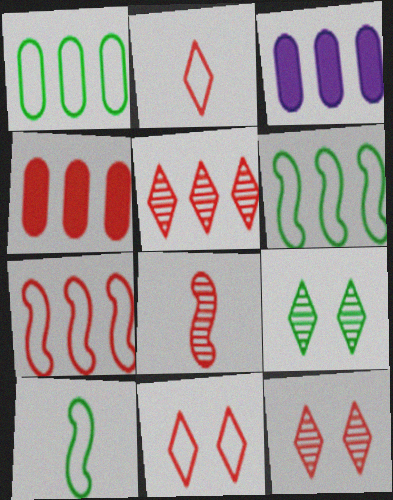[[3, 5, 6], 
[3, 10, 12], 
[4, 5, 7], 
[4, 8, 11]]